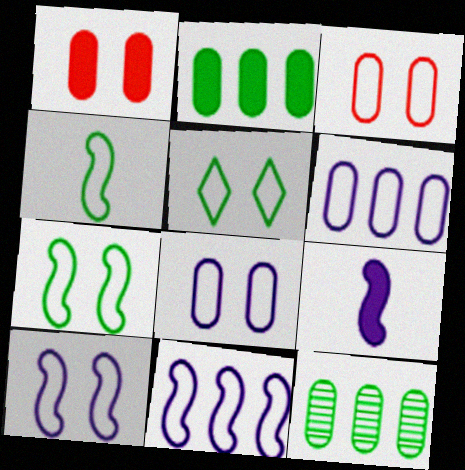[[3, 5, 10]]